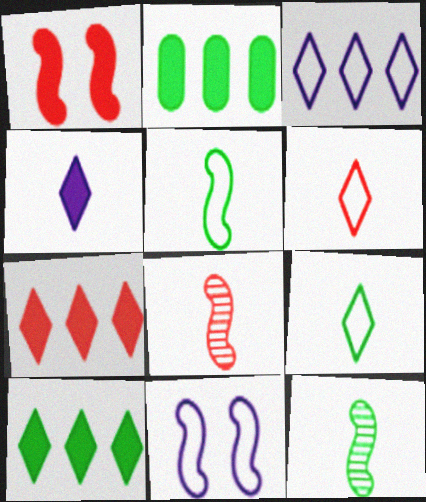[[1, 2, 4]]